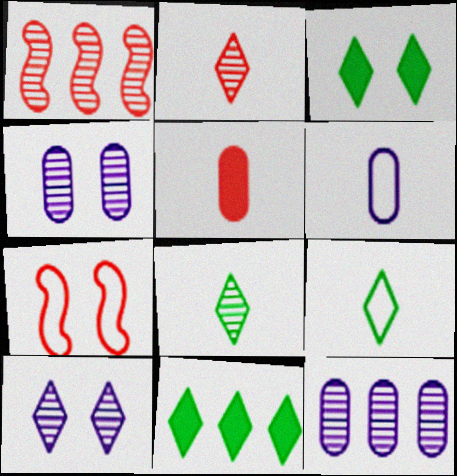[[1, 3, 6], 
[1, 4, 8], 
[3, 4, 7]]